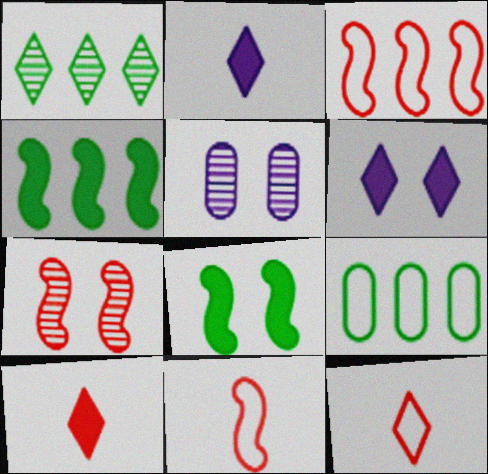[[1, 4, 9], 
[1, 6, 12], 
[2, 7, 9], 
[4, 5, 12]]